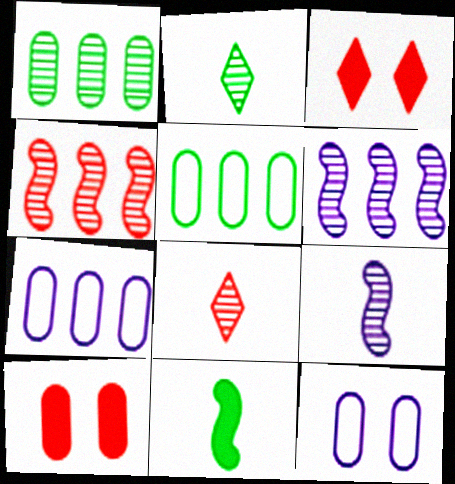[[3, 5, 9]]